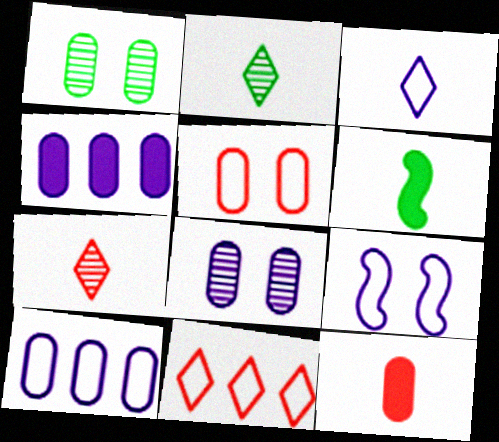[[1, 10, 12], 
[3, 9, 10], 
[6, 8, 11]]